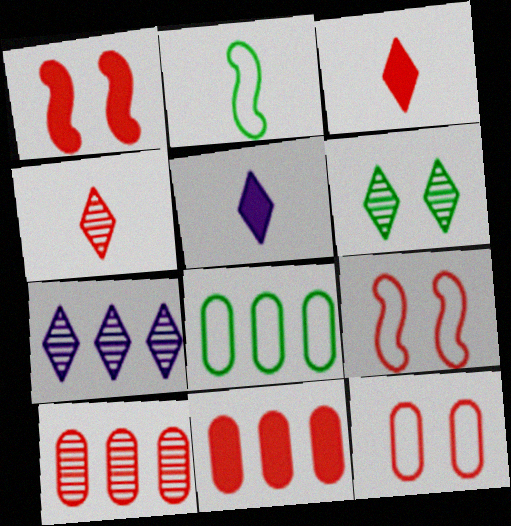[[1, 3, 11], 
[3, 9, 10], 
[4, 6, 7], 
[4, 9, 11]]